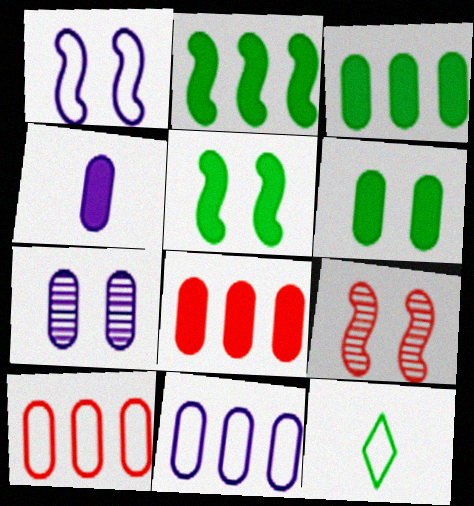[[1, 5, 9], 
[1, 10, 12], 
[4, 6, 8], 
[4, 7, 11]]